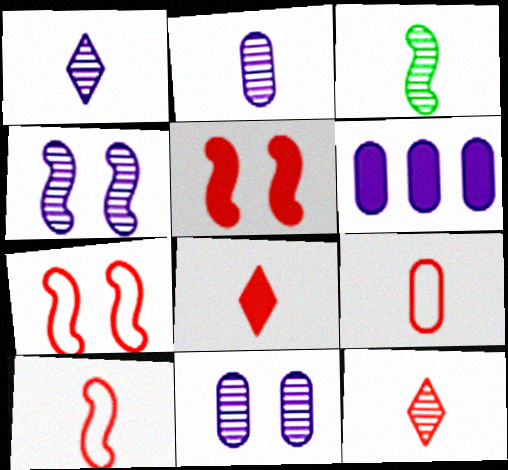[[2, 3, 12]]